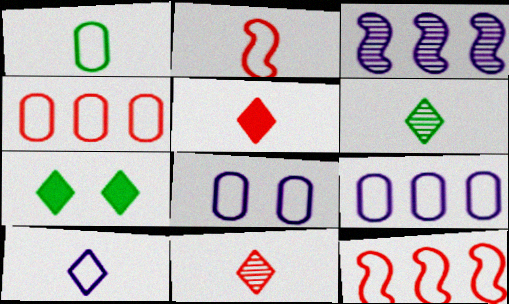[[1, 2, 10], 
[1, 4, 8], 
[5, 6, 10]]